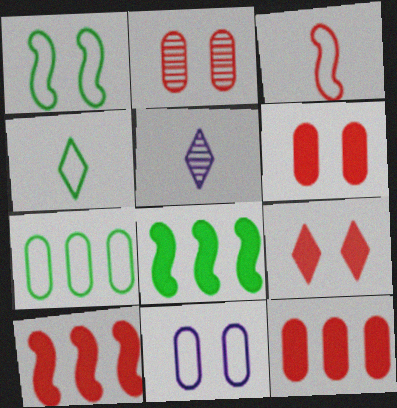[[1, 4, 7], 
[1, 5, 12]]